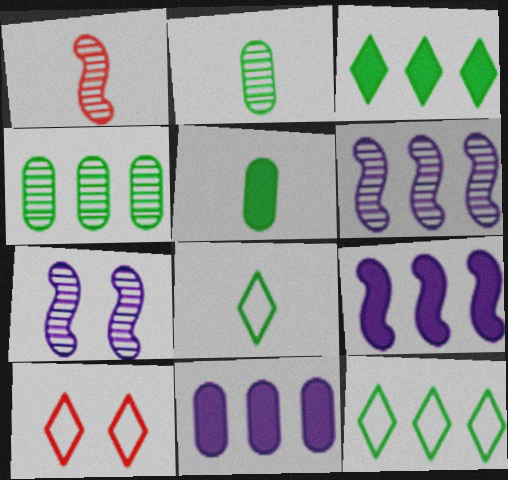[[2, 9, 10], 
[5, 6, 10]]